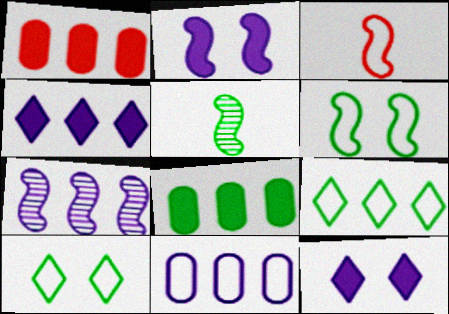[[1, 7, 9], 
[3, 10, 11], 
[4, 7, 11], 
[5, 8, 10]]